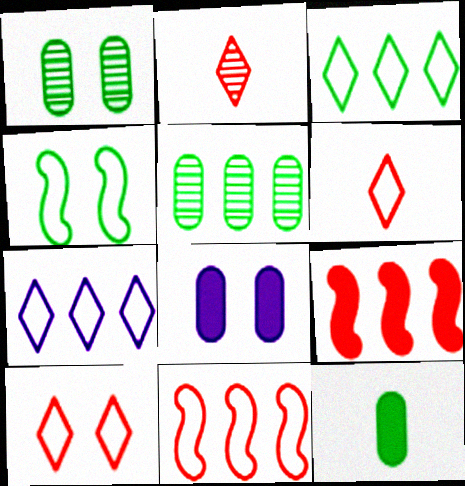[[5, 7, 9]]